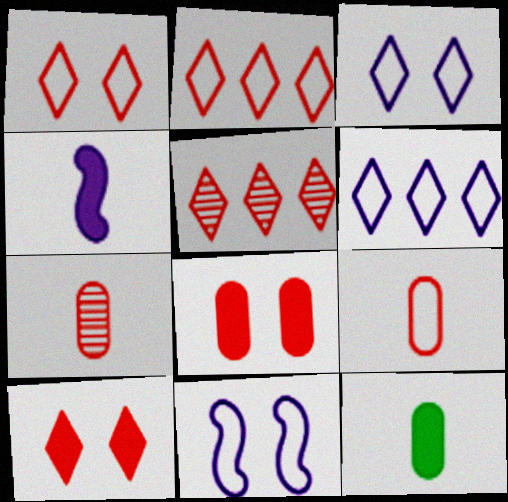[[5, 11, 12]]